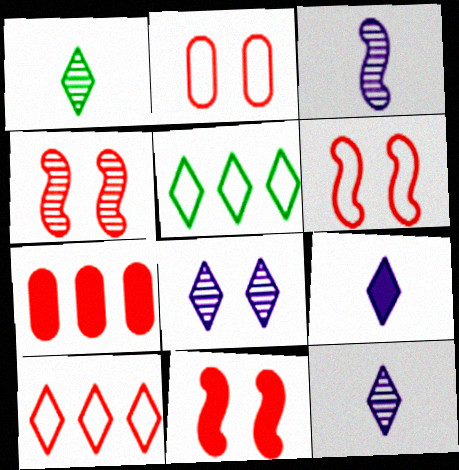[[4, 6, 11]]